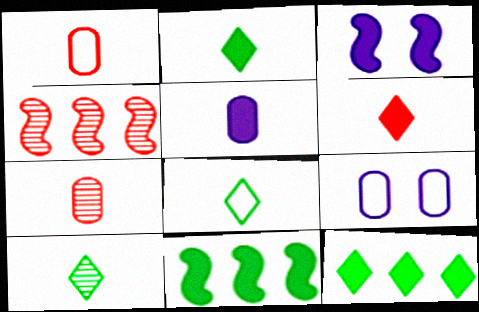[[2, 4, 9], 
[2, 8, 10]]